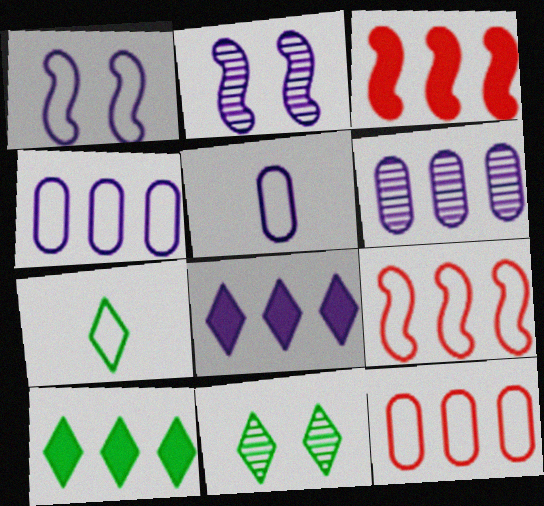[[1, 7, 12], 
[2, 5, 8], 
[3, 5, 11], 
[6, 9, 10], 
[7, 10, 11]]